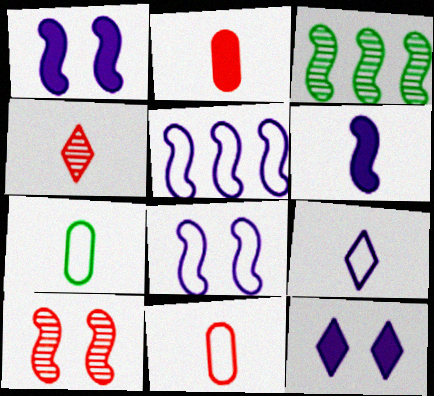[[3, 11, 12], 
[4, 6, 7]]